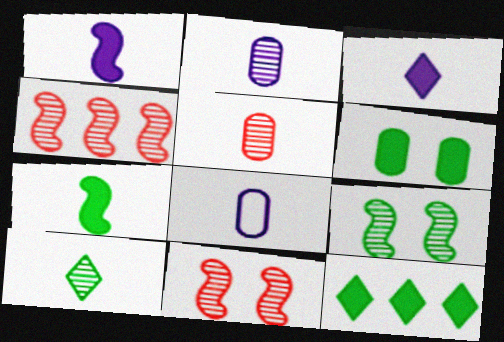[[6, 7, 12], 
[8, 11, 12]]